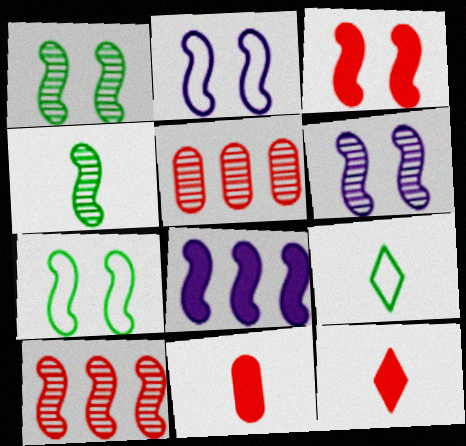[[1, 2, 3], 
[3, 6, 7], 
[4, 6, 10]]